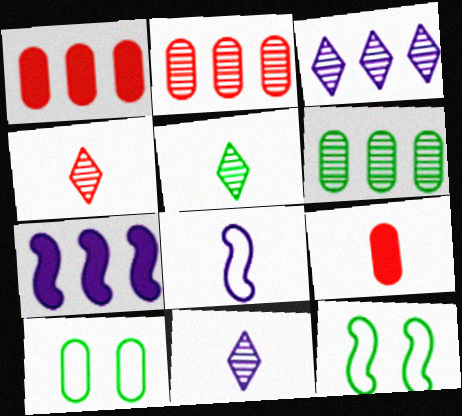[[1, 11, 12], 
[3, 9, 12], 
[4, 5, 11], 
[4, 7, 10], 
[5, 8, 9]]